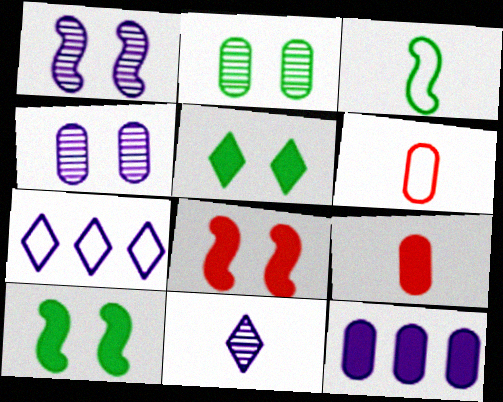[[2, 6, 12], 
[3, 9, 11]]